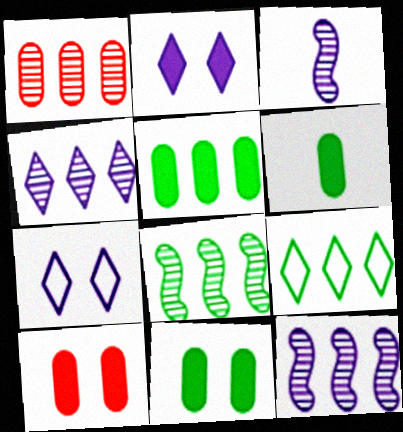[[1, 4, 8], 
[3, 9, 10], 
[5, 6, 11], 
[5, 8, 9]]